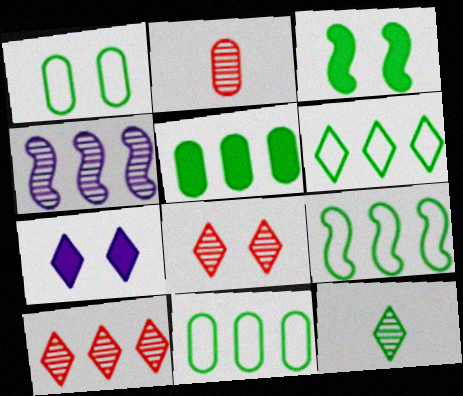[[2, 7, 9], 
[3, 11, 12], 
[6, 9, 11]]